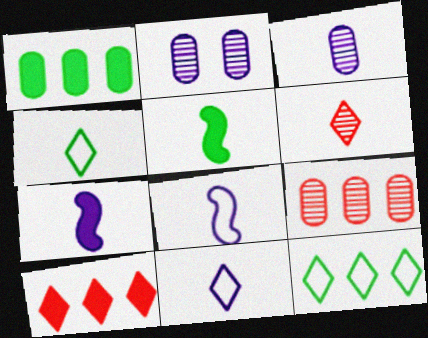[[3, 7, 11]]